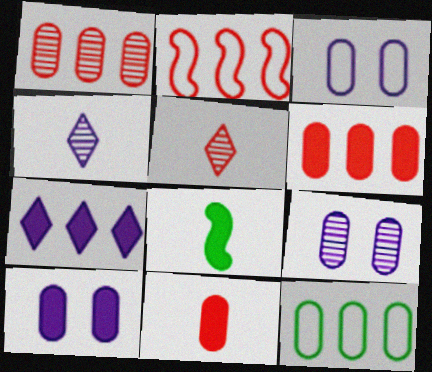[[3, 9, 10], 
[9, 11, 12]]